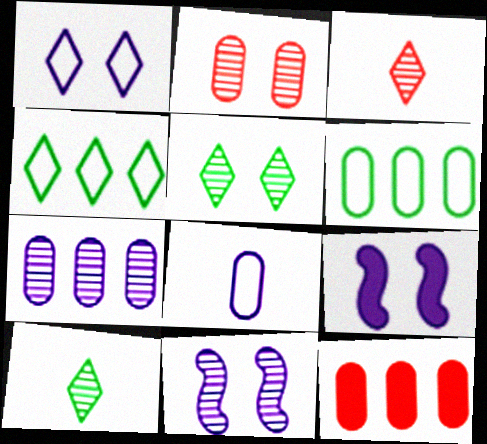[[2, 5, 11], 
[3, 6, 9], 
[6, 7, 12]]